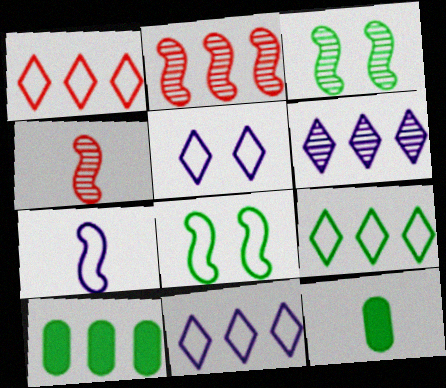[[1, 9, 11], 
[2, 5, 12], 
[2, 10, 11], 
[3, 9, 12], 
[4, 5, 10]]